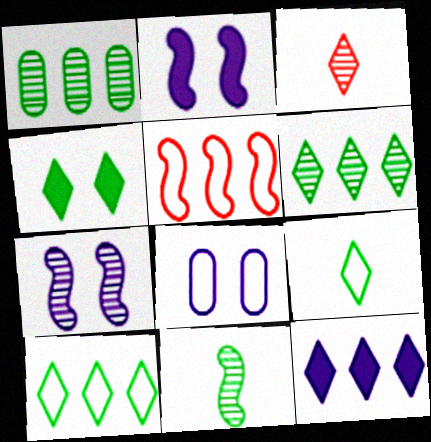[[1, 3, 7], 
[1, 5, 12], 
[2, 5, 11], 
[4, 6, 9], 
[5, 8, 9]]